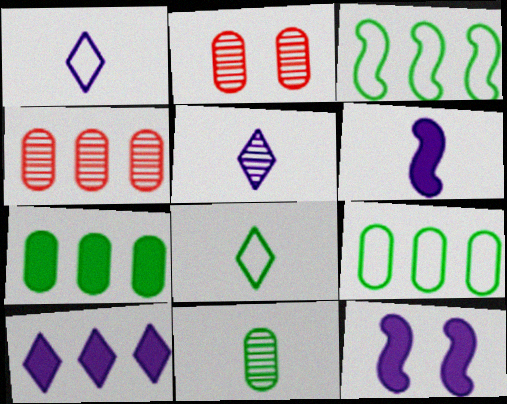[[3, 4, 10], 
[4, 8, 12]]